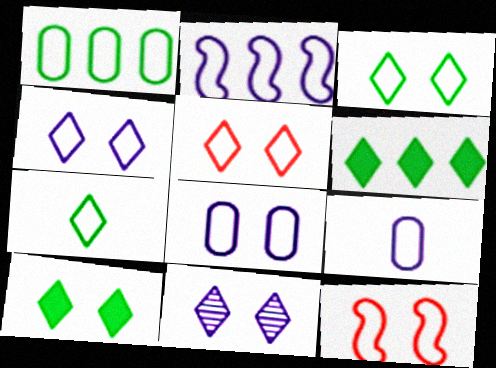[[2, 4, 9], 
[3, 4, 5], 
[3, 8, 12], 
[5, 10, 11]]